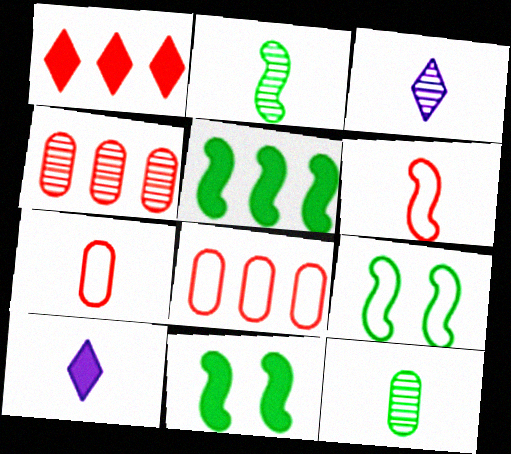[[2, 5, 9], 
[2, 7, 10], 
[3, 8, 11], 
[4, 9, 10], 
[6, 10, 12]]